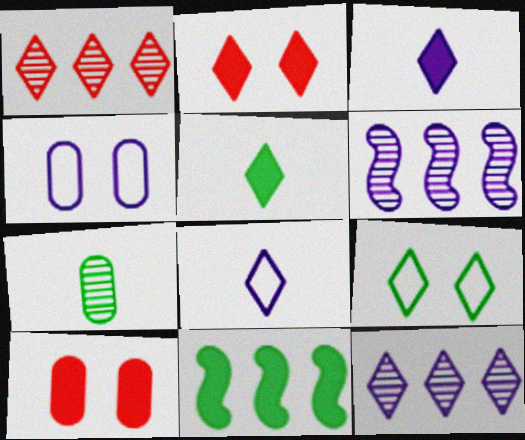[[1, 3, 9], 
[3, 4, 6], 
[3, 10, 11], 
[7, 9, 11]]